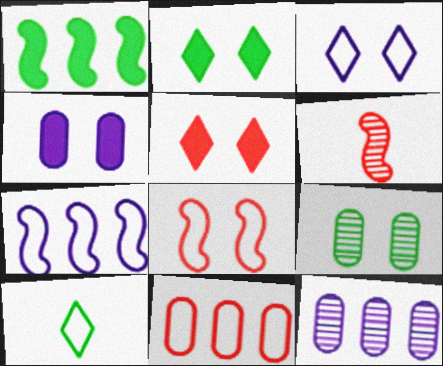[[1, 9, 10], 
[5, 6, 11]]